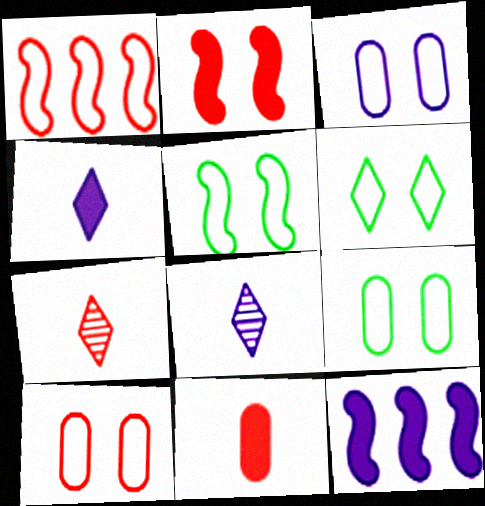[[3, 8, 12], 
[3, 9, 10], 
[5, 6, 9], 
[7, 9, 12]]